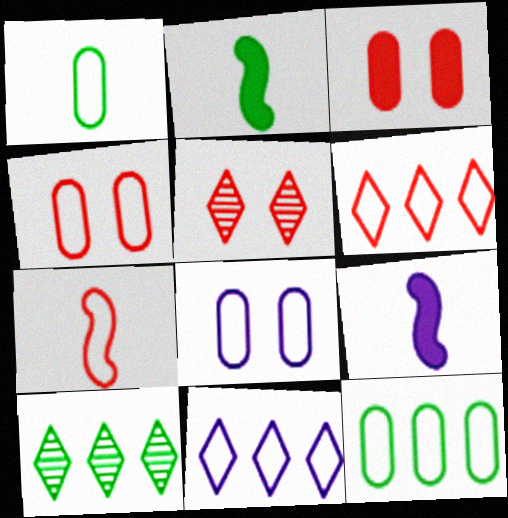[[4, 6, 7], 
[4, 9, 10], 
[5, 9, 12]]